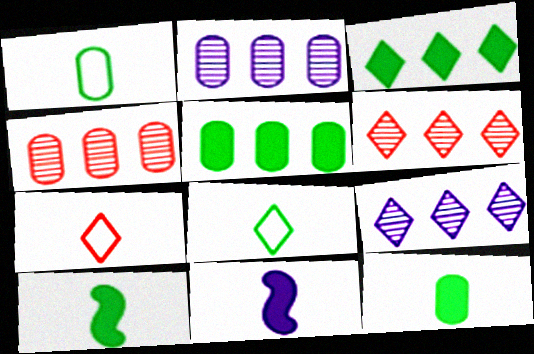[]